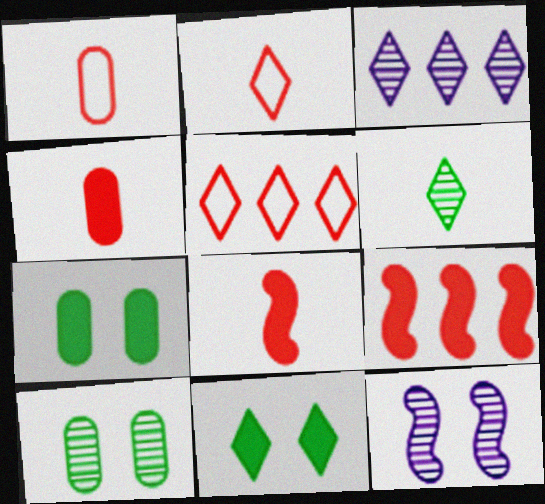[[2, 3, 11]]